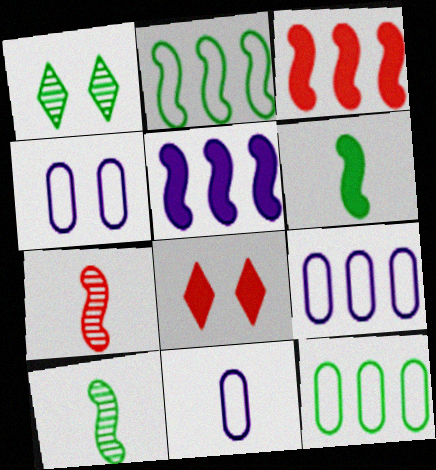[[1, 3, 11], 
[1, 6, 12], 
[4, 9, 11], 
[8, 9, 10]]